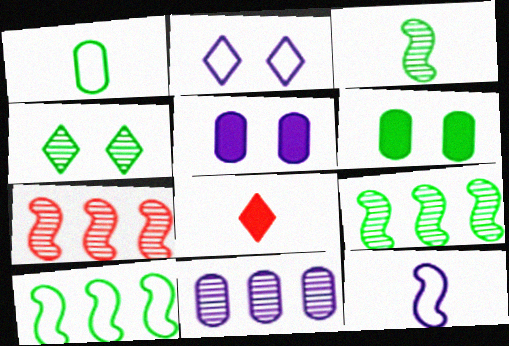[]